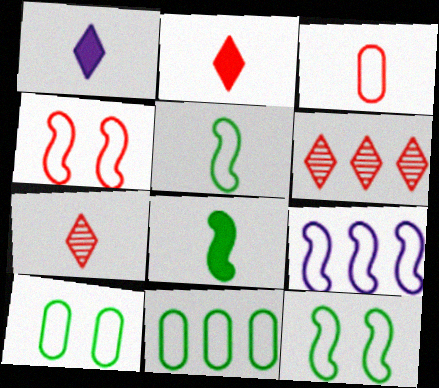[[4, 5, 9]]